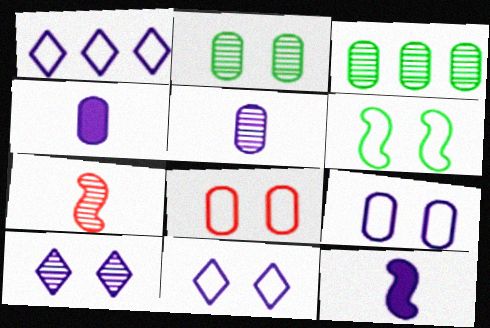[[3, 4, 8], 
[3, 7, 10], 
[6, 8, 11]]